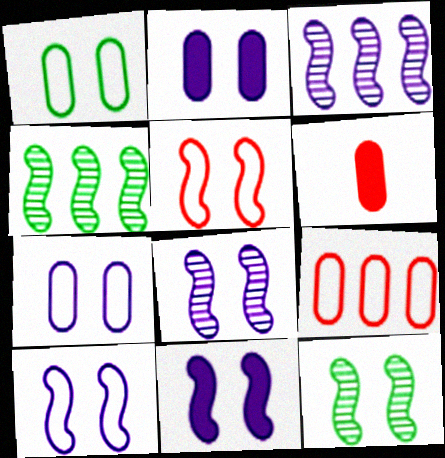[[5, 11, 12], 
[8, 10, 11]]